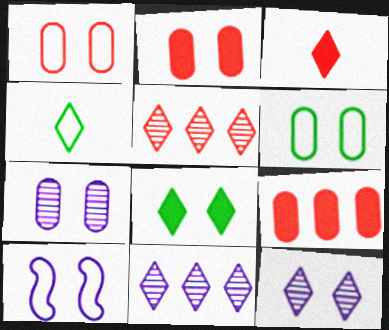[[2, 6, 7]]